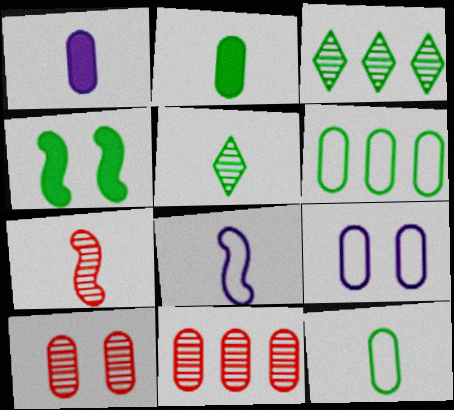[[1, 6, 10], 
[2, 9, 11], 
[3, 4, 12], 
[4, 5, 6]]